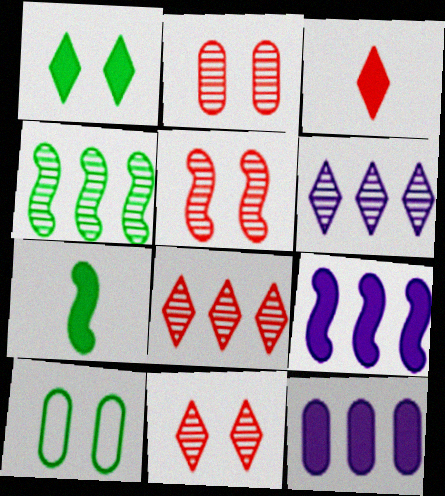[[2, 5, 11]]